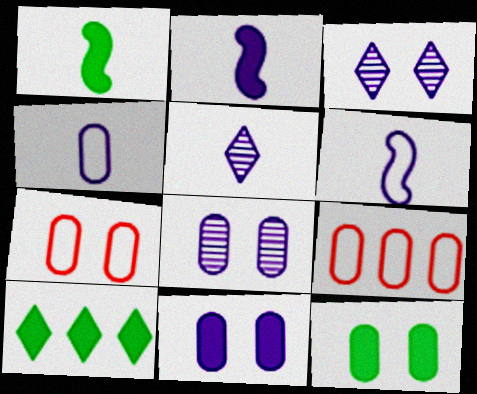[[1, 3, 9], 
[1, 10, 12], 
[2, 4, 5], 
[7, 8, 12]]